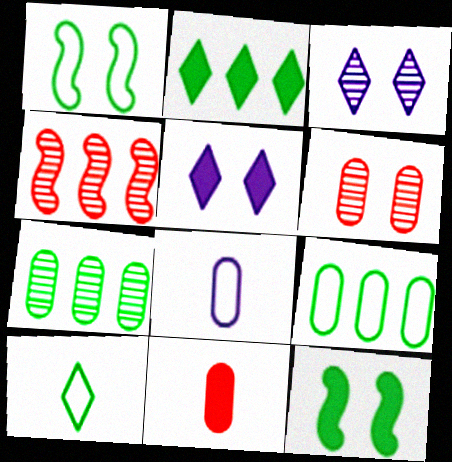[[1, 5, 6], 
[1, 9, 10], 
[7, 10, 12]]